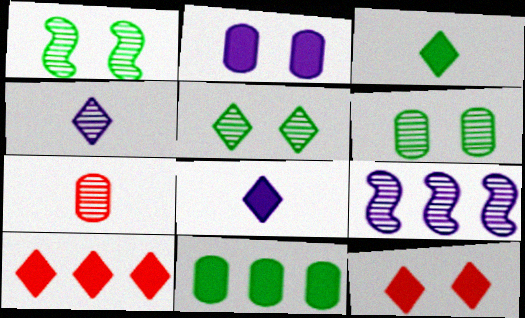[[1, 5, 6], 
[5, 7, 9]]